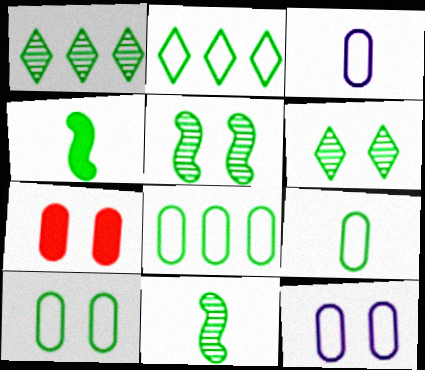[[1, 4, 10], 
[4, 6, 8], 
[8, 9, 10]]